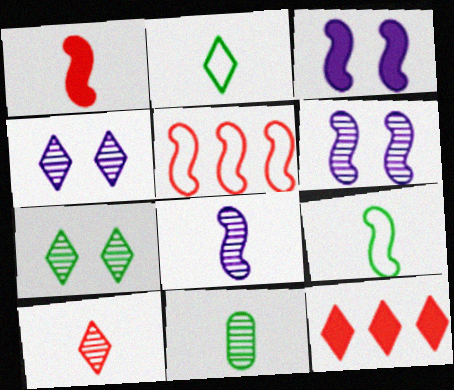[[1, 8, 9], 
[2, 4, 12], 
[8, 10, 11]]